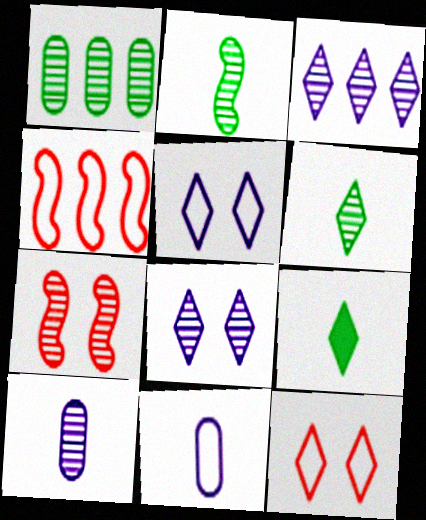[[3, 9, 12]]